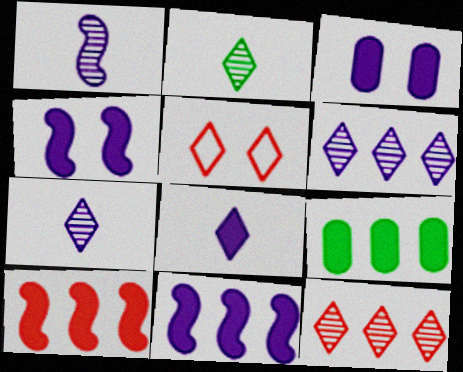[[1, 5, 9], 
[3, 8, 11]]